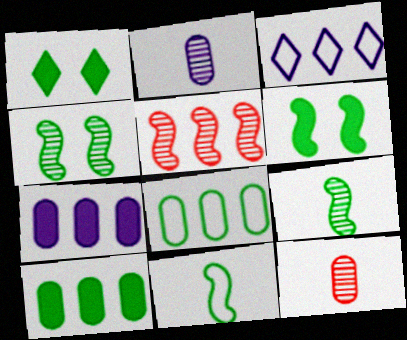[[1, 8, 9], 
[3, 5, 10], 
[3, 6, 12]]